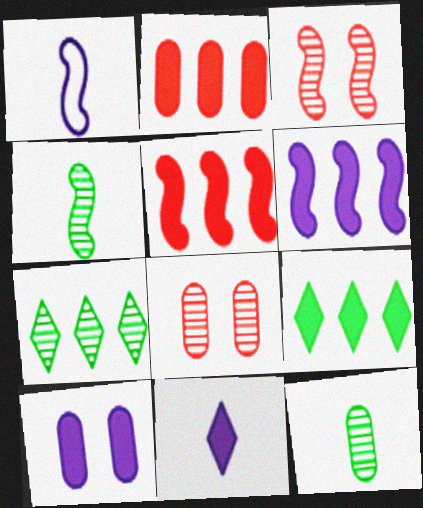[[1, 8, 9], 
[2, 6, 9], 
[6, 10, 11]]